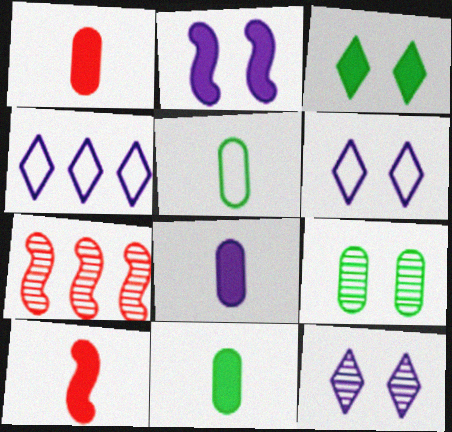[[1, 8, 11], 
[4, 9, 10], 
[6, 7, 11]]